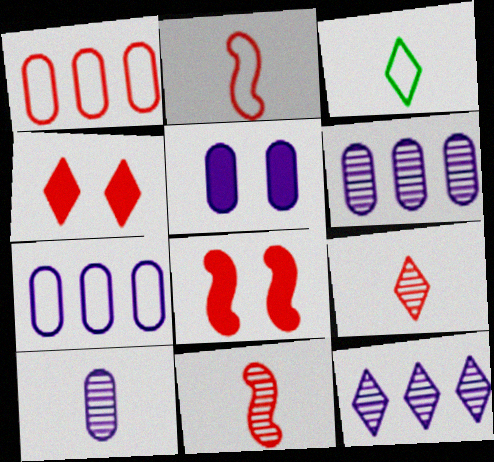[[1, 4, 11], 
[1, 8, 9], 
[3, 4, 12], 
[3, 6, 8], 
[5, 7, 10]]